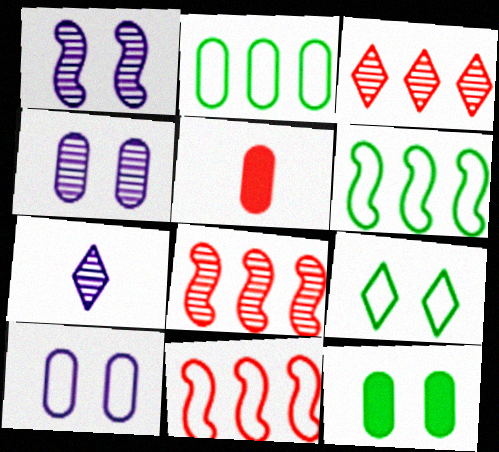[[2, 4, 5], 
[7, 11, 12]]